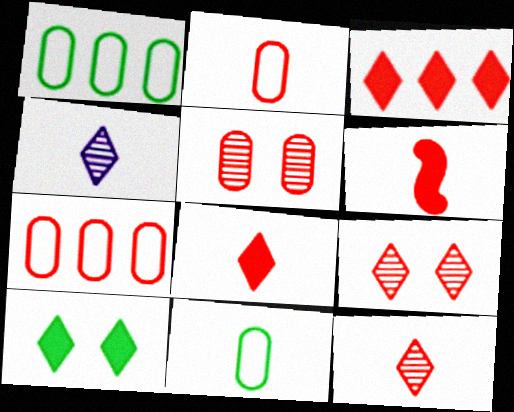[[2, 6, 12], 
[4, 6, 11], 
[6, 7, 9]]